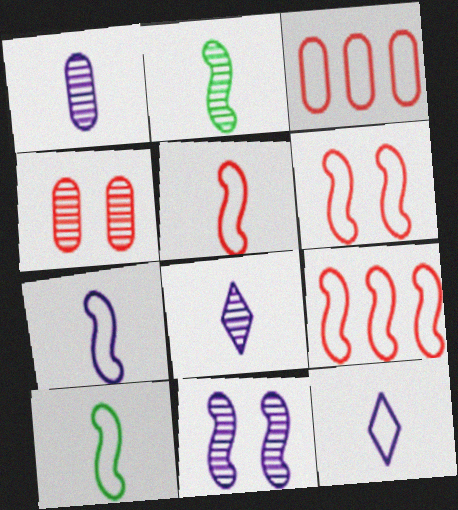[[5, 6, 9], 
[5, 7, 10]]